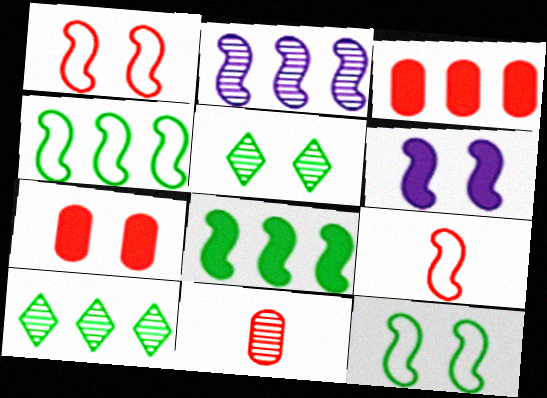[[2, 5, 11]]